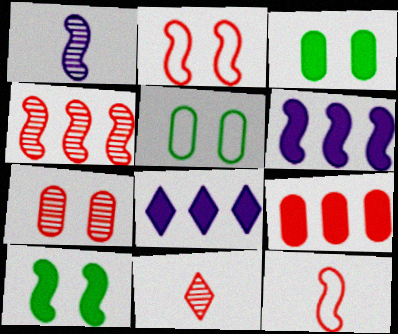[[2, 9, 11], 
[4, 7, 11], 
[5, 6, 11]]